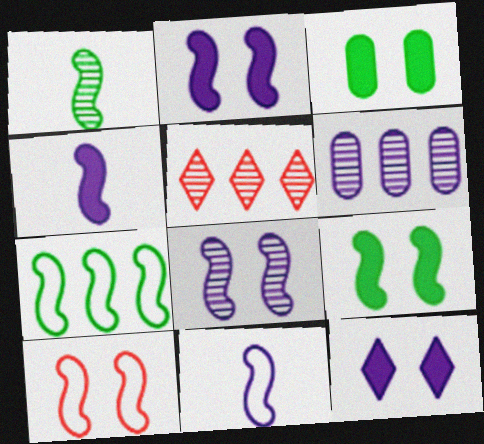[[1, 7, 9], 
[3, 5, 11], 
[6, 11, 12], 
[7, 10, 11], 
[8, 9, 10]]